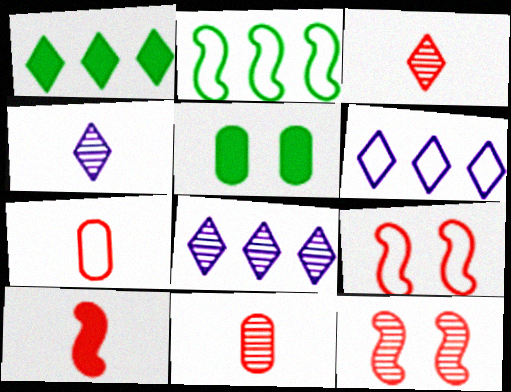[[3, 7, 10]]